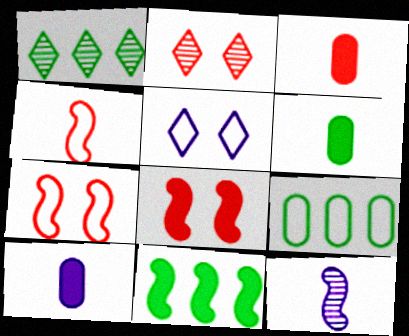[[1, 7, 10], 
[1, 9, 11], 
[3, 6, 10], 
[4, 5, 9], 
[7, 11, 12]]